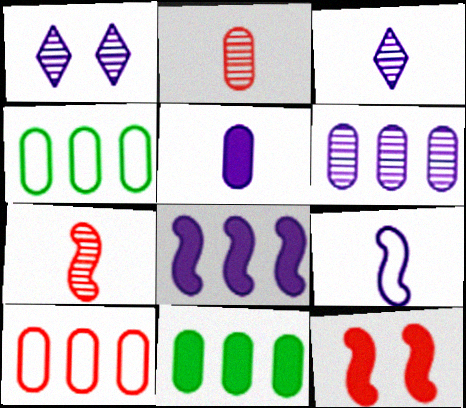[[3, 4, 12], 
[3, 5, 9], 
[6, 10, 11]]